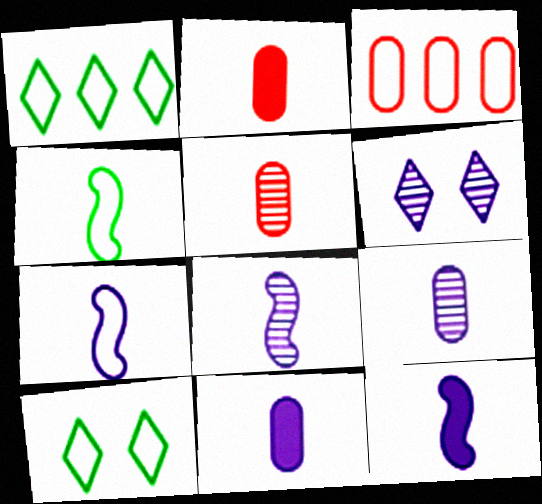[[3, 7, 10], 
[7, 8, 12]]